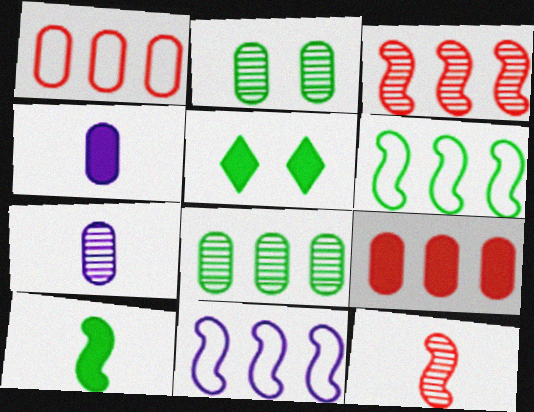[[1, 2, 4]]